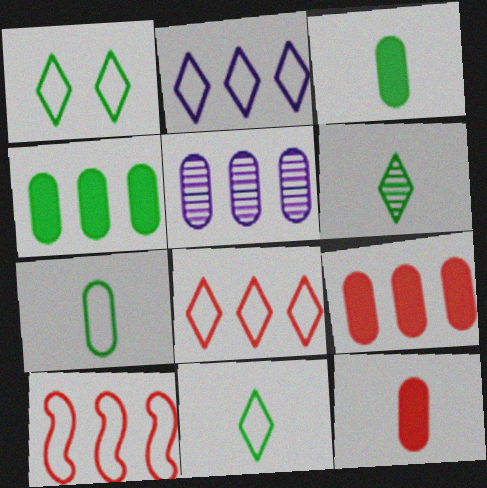[]